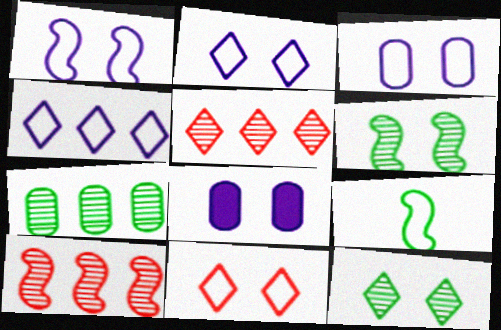[[1, 2, 3], 
[5, 8, 9], 
[6, 8, 11]]